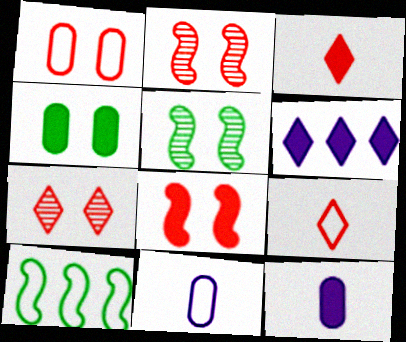[[1, 7, 8], 
[7, 10, 12]]